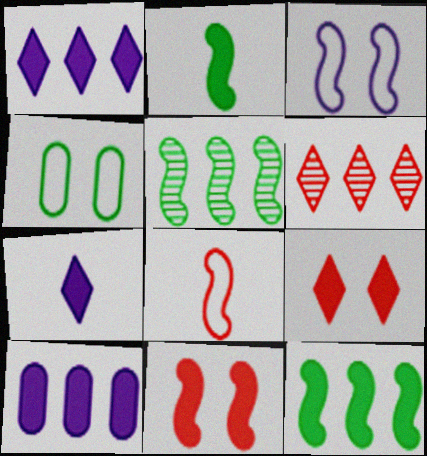[[2, 9, 10]]